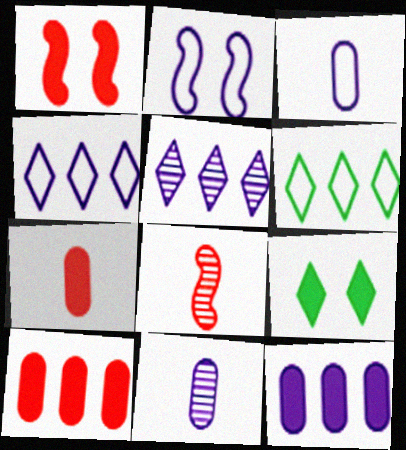[[1, 6, 11], 
[2, 3, 4]]